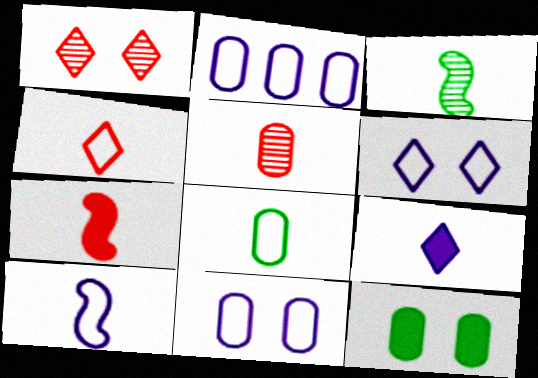[[2, 5, 12], 
[2, 6, 10], 
[3, 7, 10], 
[4, 5, 7], 
[4, 8, 10]]